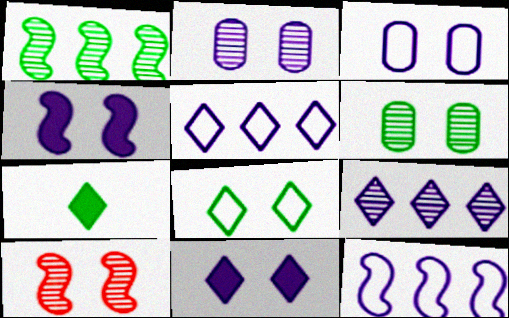[]